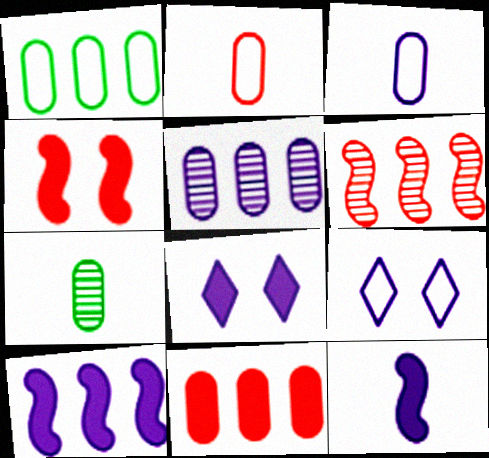[[1, 5, 11], 
[5, 9, 12]]